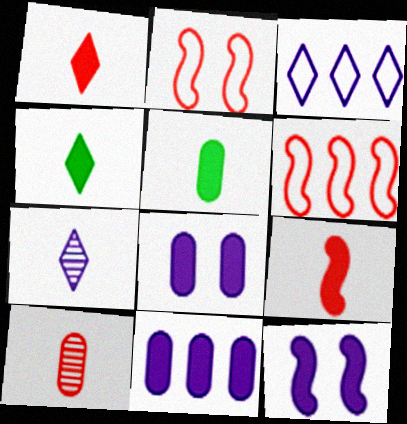[]